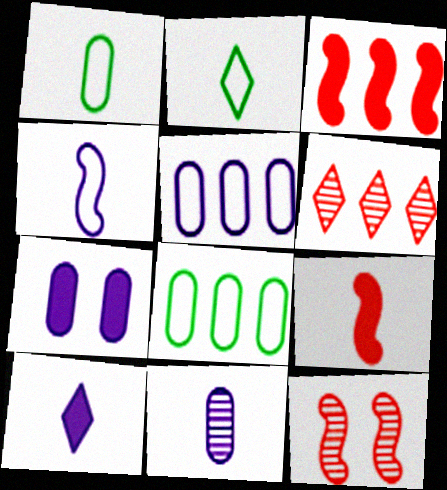[[2, 9, 11], 
[4, 10, 11], 
[5, 7, 11], 
[8, 10, 12]]